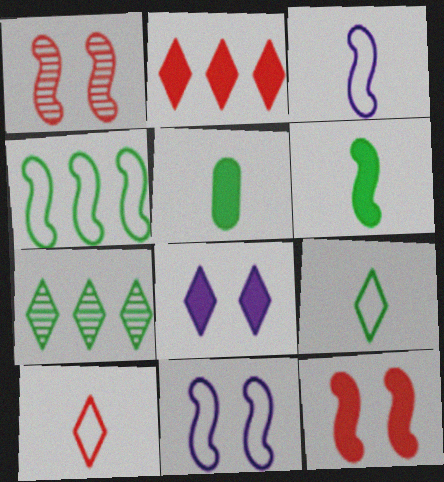[[7, 8, 10]]